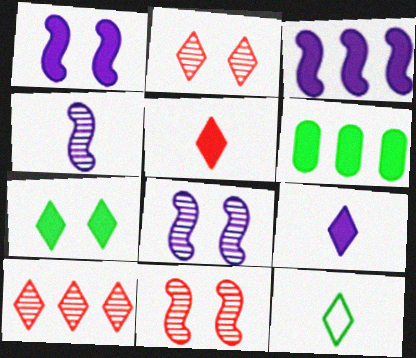[[1, 5, 6]]